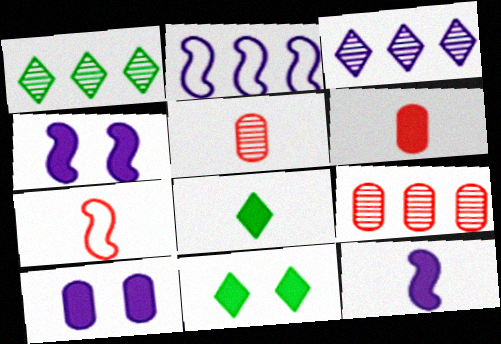[[1, 7, 10], 
[2, 5, 11], 
[6, 8, 12]]